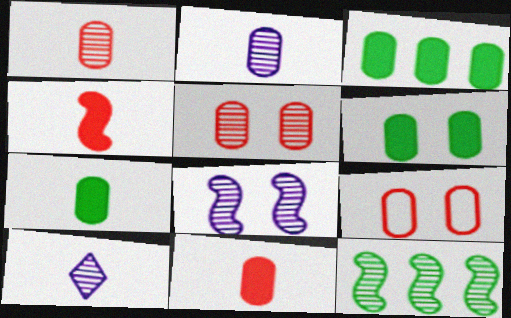[[2, 3, 9], 
[3, 6, 7], 
[5, 10, 12]]